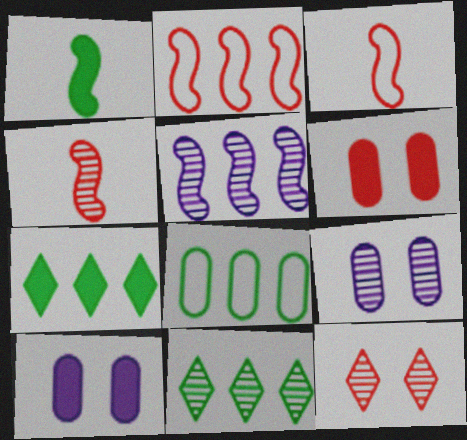[[3, 7, 9], 
[3, 10, 11], 
[4, 9, 11]]